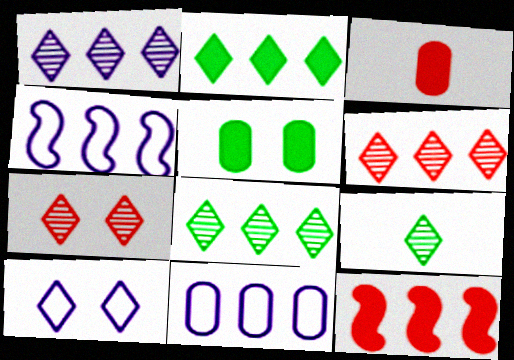[[1, 6, 8], 
[1, 7, 9], 
[8, 11, 12]]